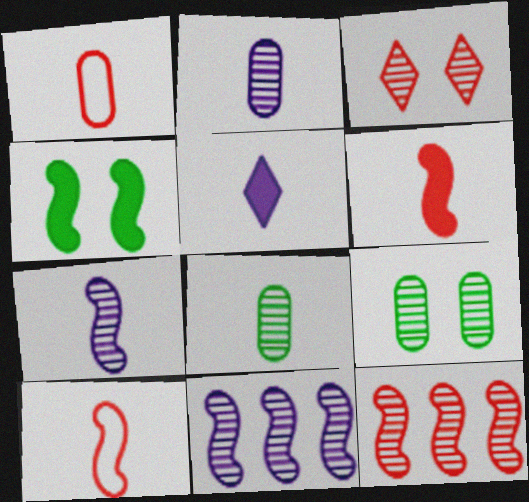[[3, 8, 11], 
[4, 10, 11], 
[5, 8, 10]]